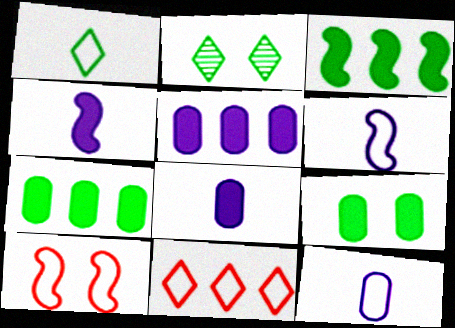[]